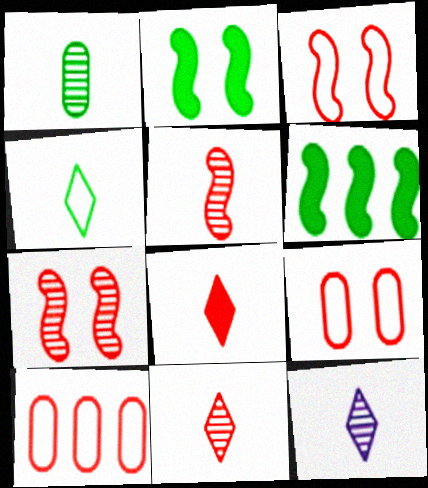[[1, 5, 12], 
[2, 10, 12], 
[4, 8, 12], 
[6, 9, 12], 
[7, 8, 10]]